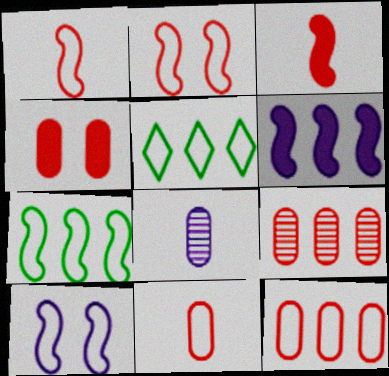[[1, 7, 10], 
[4, 9, 11], 
[5, 6, 9], 
[5, 10, 11]]